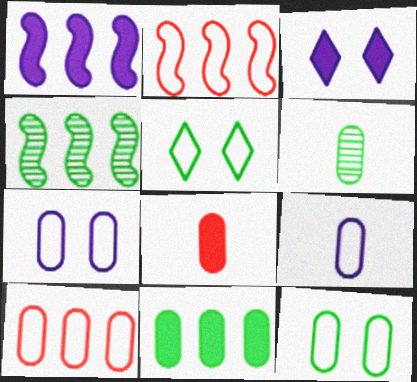[[1, 2, 4], 
[2, 3, 6], 
[2, 5, 9], 
[6, 8, 9], 
[6, 11, 12], 
[9, 10, 12]]